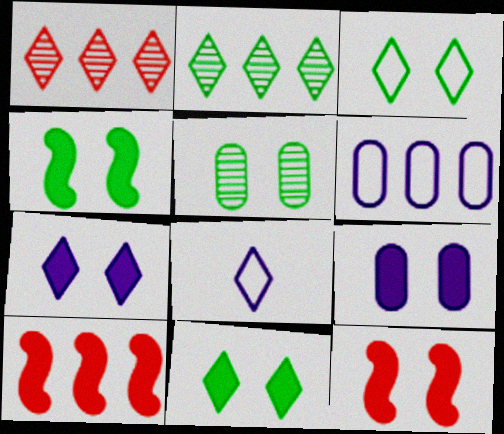[[1, 8, 11], 
[2, 6, 10], 
[3, 4, 5], 
[5, 8, 10], 
[9, 11, 12]]